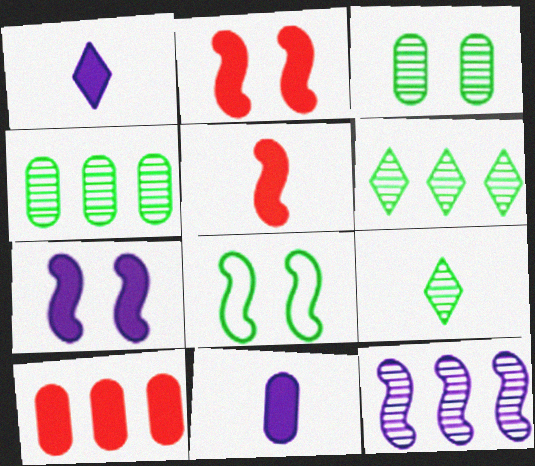[[5, 8, 12]]